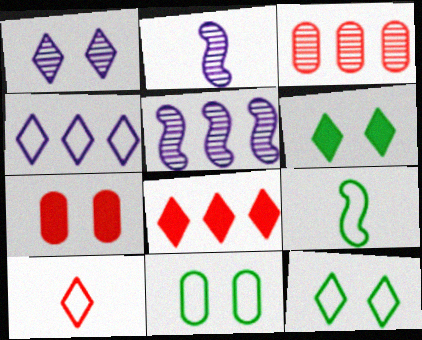[[2, 8, 11], 
[4, 10, 12]]